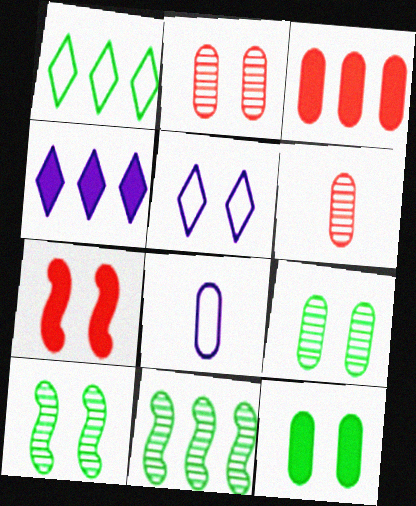[[3, 8, 9], 
[5, 7, 9]]